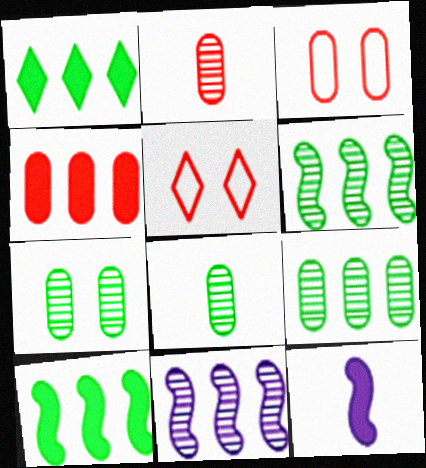[[2, 3, 4], 
[5, 9, 12], 
[7, 8, 9]]